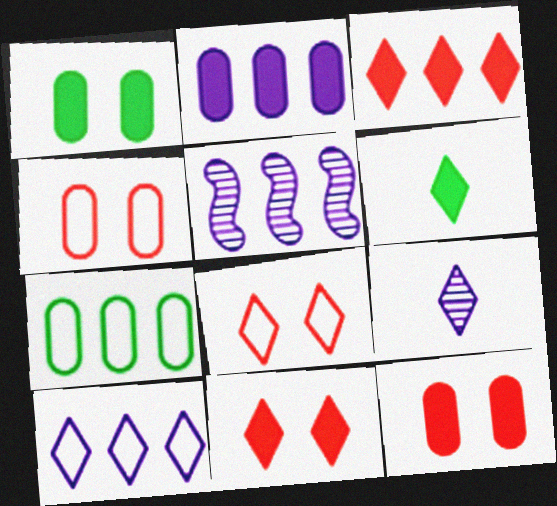[[2, 5, 10], 
[3, 5, 7], 
[4, 5, 6]]